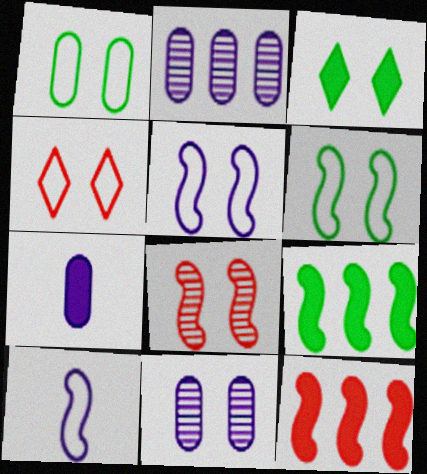[[1, 4, 5], 
[3, 7, 12], 
[8, 9, 10]]